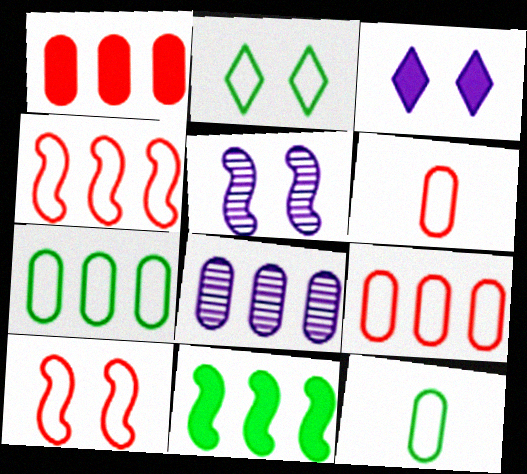[[1, 7, 8]]